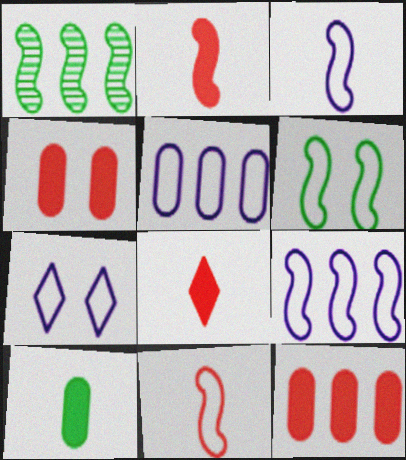[[3, 5, 7], 
[6, 9, 11]]